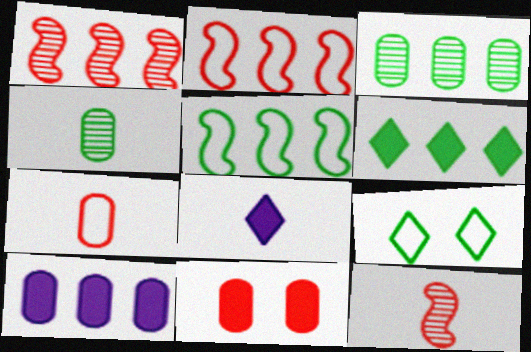[[3, 5, 6], 
[9, 10, 12]]